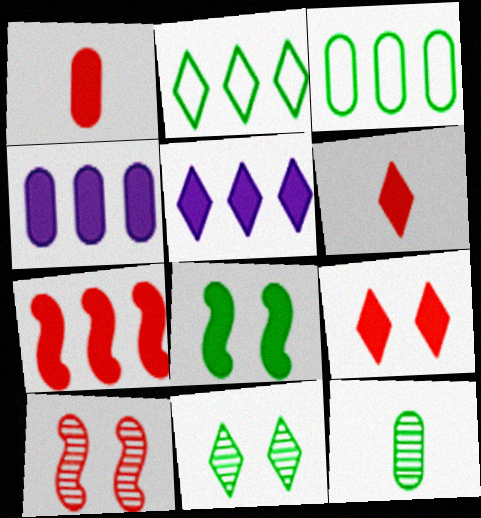[[1, 5, 8], 
[1, 7, 9], 
[2, 8, 12], 
[4, 6, 8]]